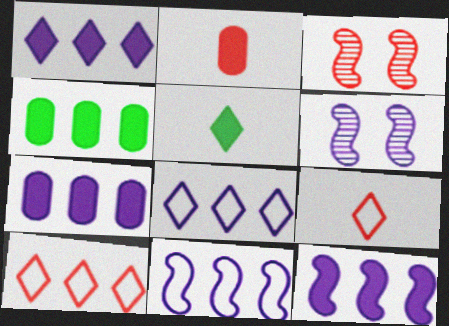[[1, 7, 12], 
[2, 3, 10], 
[4, 6, 9]]